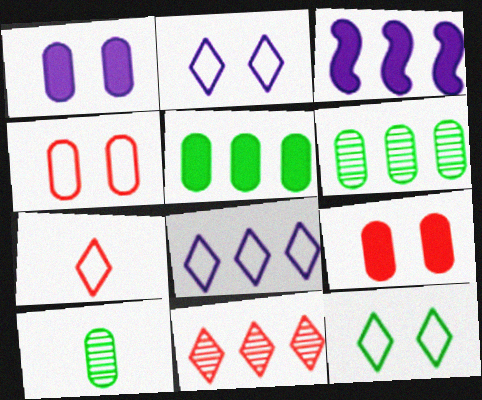[[7, 8, 12]]